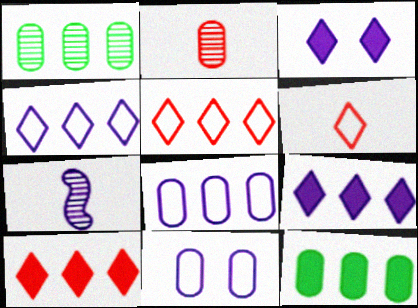[[2, 11, 12], 
[3, 7, 8], 
[7, 9, 11]]